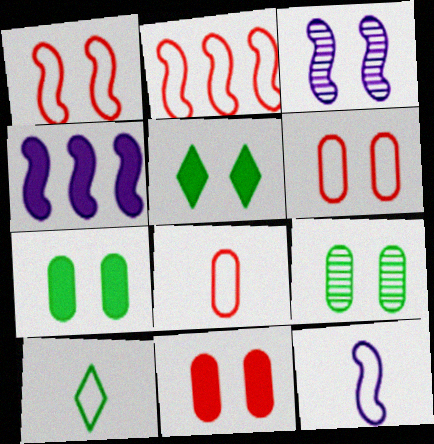[[3, 4, 12], 
[3, 5, 6], 
[8, 10, 12]]